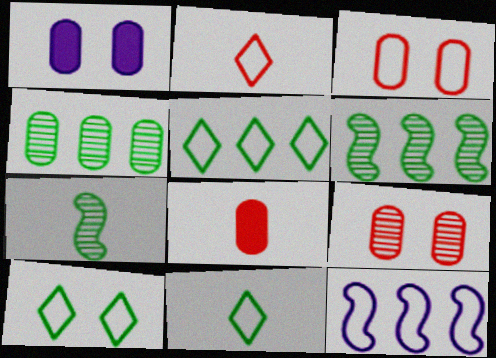[[1, 2, 6], 
[3, 11, 12], 
[5, 10, 11]]